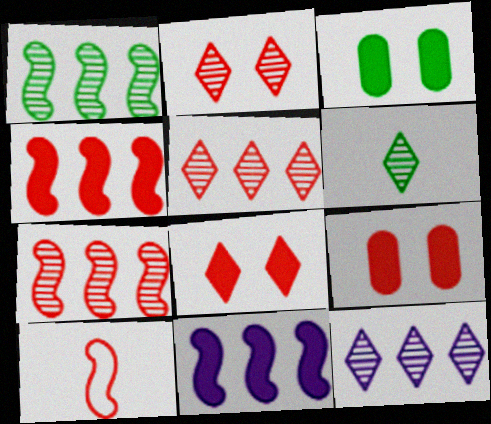[[2, 6, 12], 
[3, 10, 12], 
[5, 9, 10]]